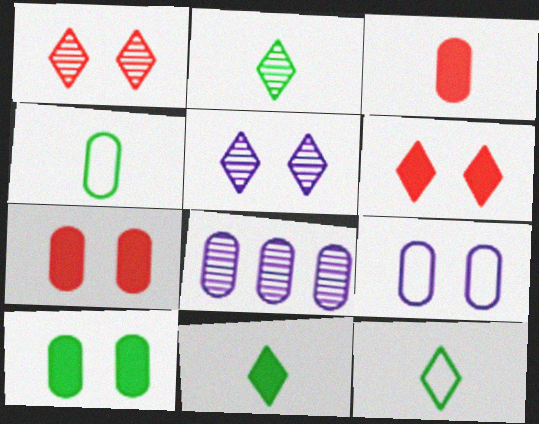[[2, 11, 12], 
[4, 7, 8]]